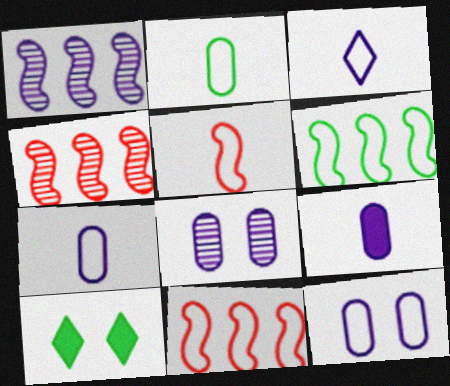[[2, 3, 5], 
[4, 7, 10]]